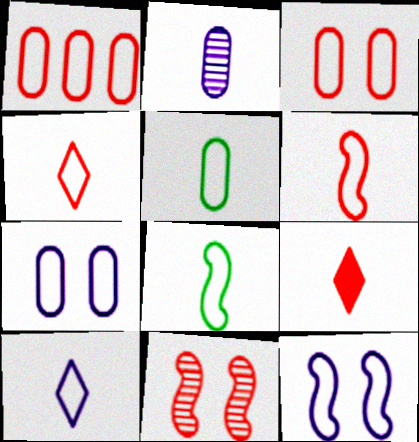[[1, 5, 7], 
[1, 9, 11], 
[2, 8, 9], 
[5, 6, 10]]